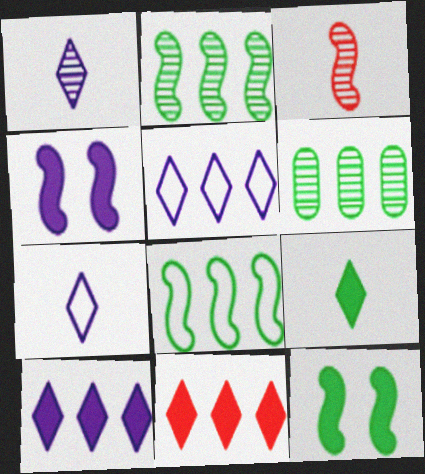[[3, 4, 8]]